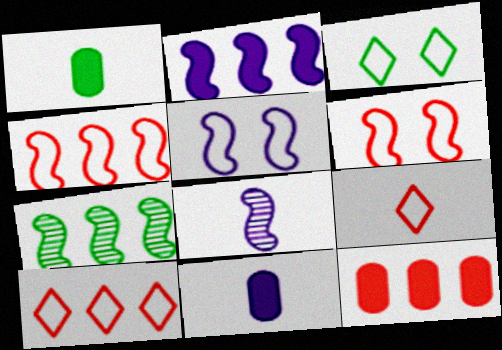[[1, 3, 7], 
[1, 8, 9], 
[2, 4, 7], 
[2, 5, 8], 
[3, 8, 12]]